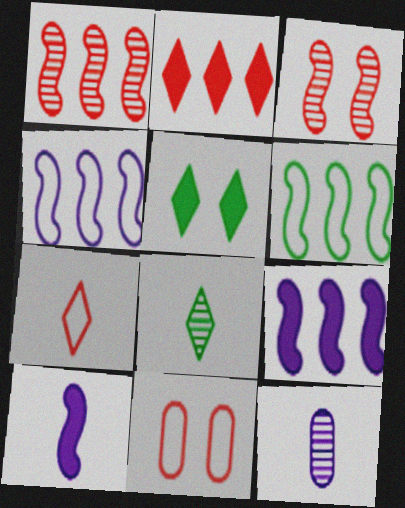[[1, 6, 9], 
[3, 6, 10], 
[8, 9, 11]]